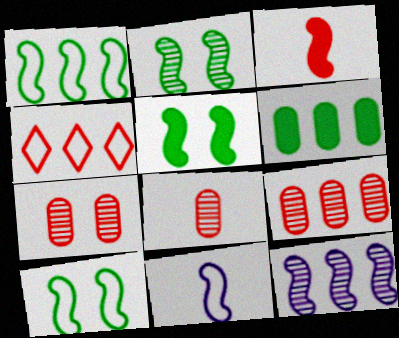[[2, 5, 10], 
[3, 4, 7], 
[3, 10, 12], 
[4, 6, 12], 
[7, 8, 9]]